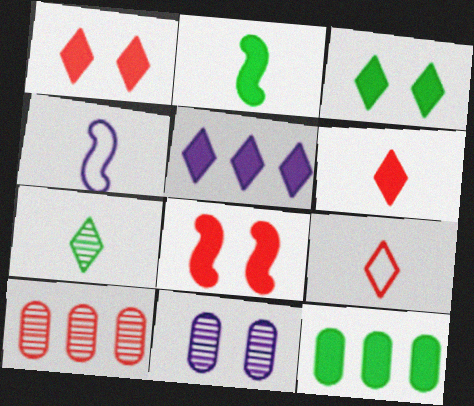[[2, 3, 12], 
[3, 4, 10], 
[3, 5, 6], 
[4, 5, 11], 
[8, 9, 10]]